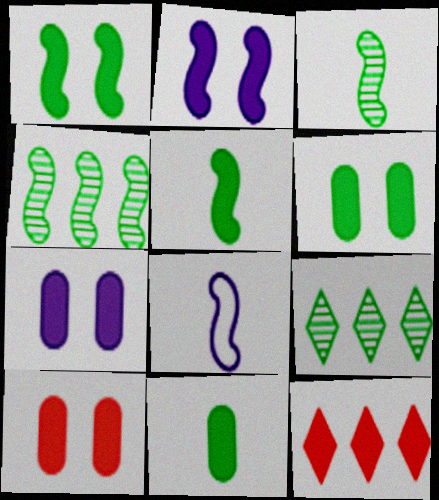[[2, 11, 12], 
[5, 7, 12], 
[6, 7, 10], 
[8, 9, 10]]